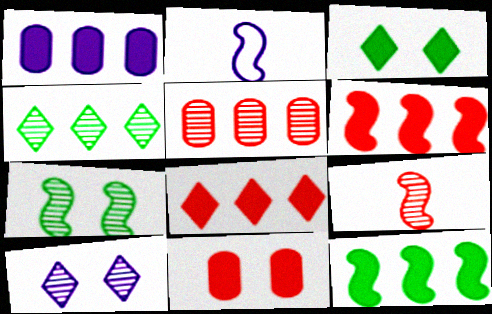[[1, 2, 10], 
[1, 8, 12], 
[2, 3, 5], 
[2, 4, 11], 
[2, 6, 7]]